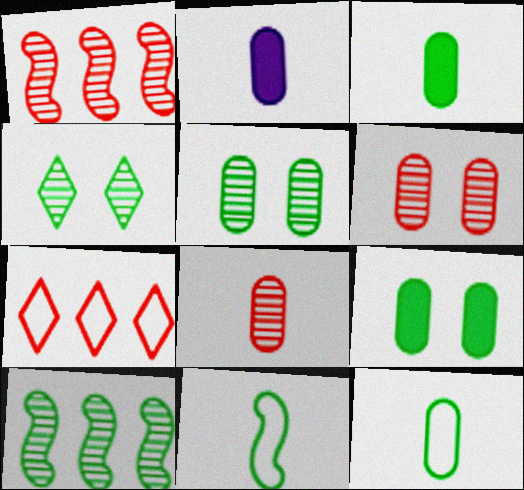[[2, 8, 12]]